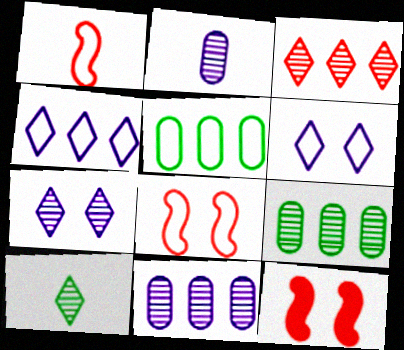[[1, 5, 6], 
[3, 7, 10]]